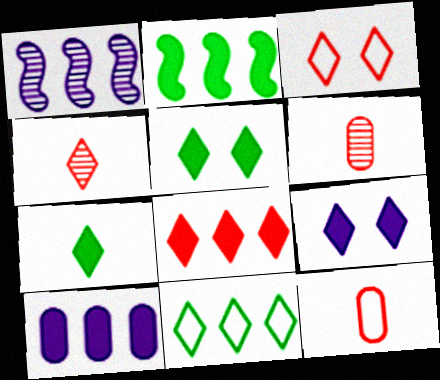[[1, 5, 12], 
[2, 8, 10], 
[3, 4, 8], 
[4, 9, 11], 
[7, 8, 9]]